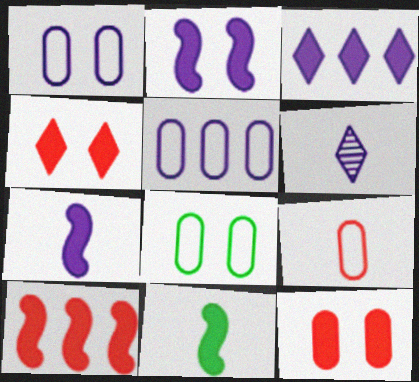[[2, 5, 6], 
[2, 10, 11], 
[3, 11, 12], 
[5, 8, 9], 
[6, 8, 10], 
[6, 9, 11]]